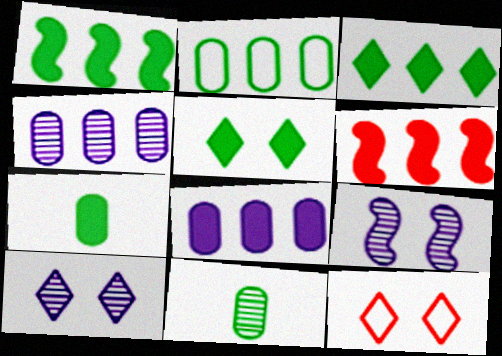[[1, 5, 7], 
[3, 6, 8], 
[5, 10, 12]]